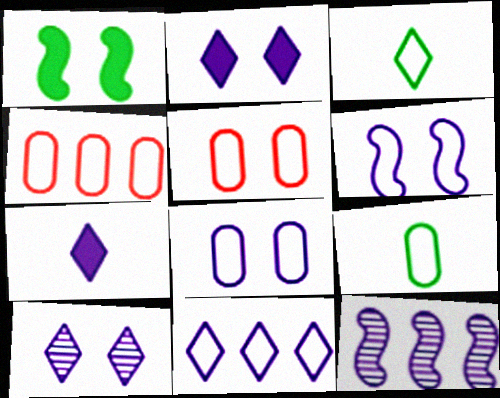[[1, 5, 10], 
[3, 4, 6], 
[4, 8, 9], 
[7, 8, 12], 
[7, 10, 11]]